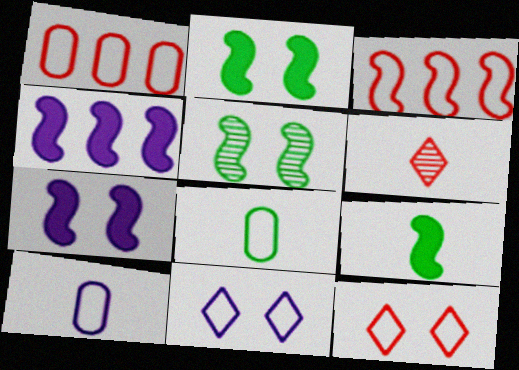[[3, 8, 11], 
[6, 9, 10]]